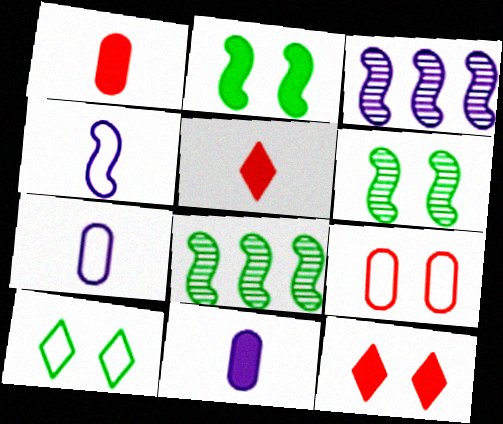[[1, 3, 10], 
[7, 8, 12]]